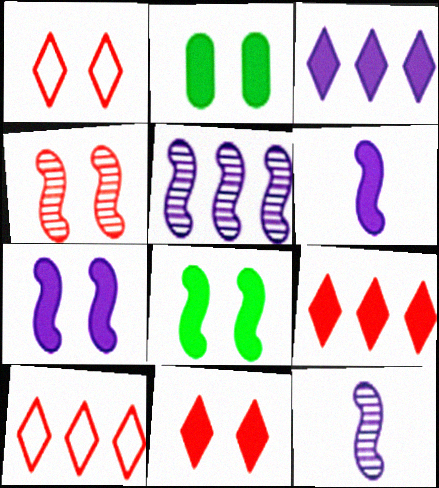[[2, 6, 9], 
[2, 7, 11], 
[2, 10, 12]]